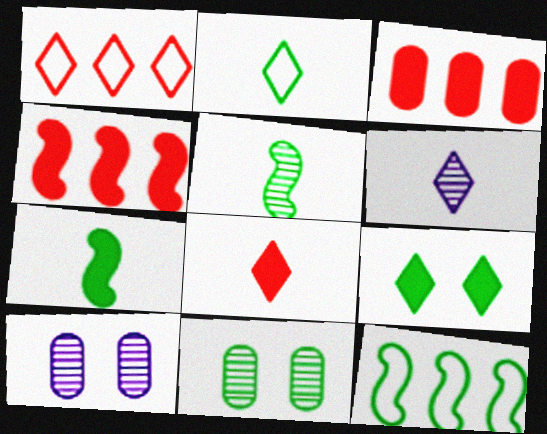[[1, 6, 9], 
[1, 7, 10], 
[2, 4, 10], 
[2, 6, 8], 
[8, 10, 12]]